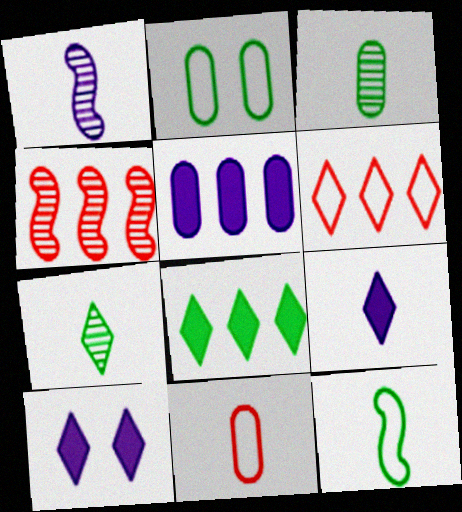[[2, 4, 9], 
[6, 7, 10]]